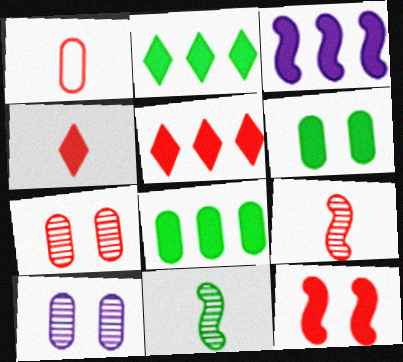[[1, 4, 9], 
[1, 8, 10], 
[3, 4, 6], 
[3, 5, 8]]